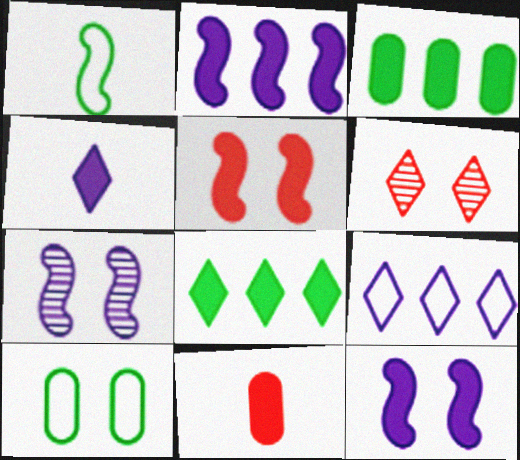[[3, 4, 5], 
[6, 10, 12], 
[8, 11, 12]]